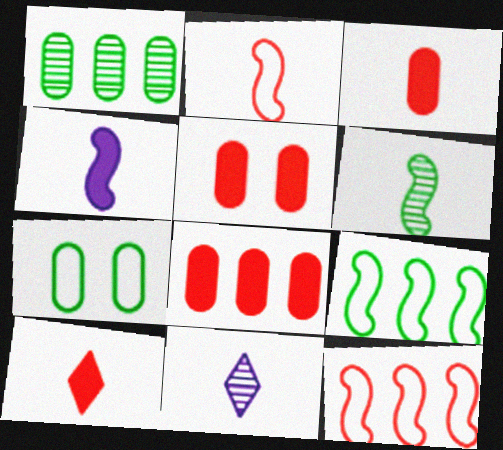[[2, 4, 6], 
[3, 5, 8], 
[5, 9, 11]]